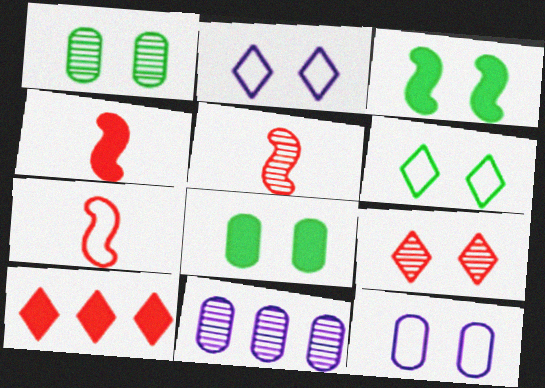[[1, 3, 6], 
[3, 9, 12], 
[4, 5, 7], 
[4, 6, 11]]